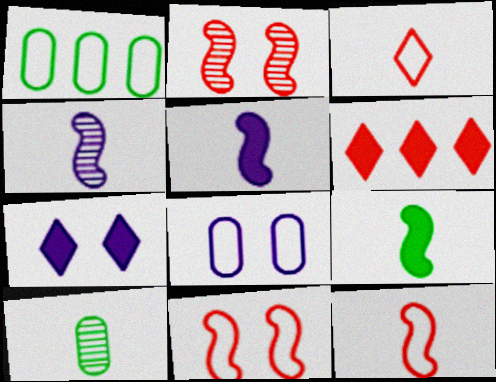[[3, 5, 10], 
[4, 9, 12]]